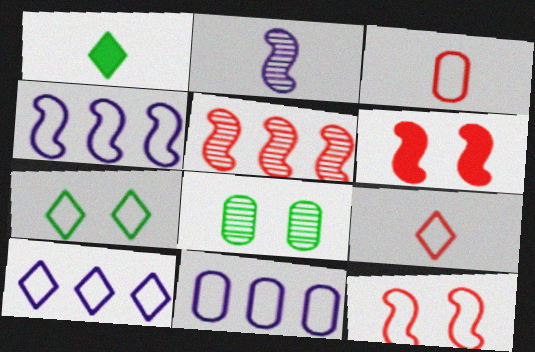[[1, 2, 3], 
[3, 4, 7], 
[4, 10, 11], 
[7, 9, 10]]